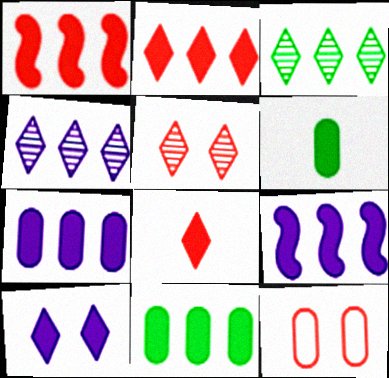[[1, 6, 10], 
[2, 9, 11]]